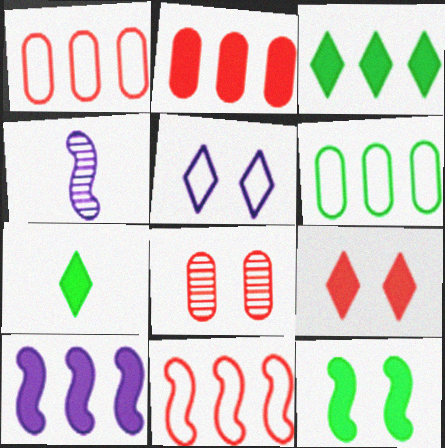[[2, 3, 10], 
[4, 6, 9], 
[4, 11, 12], 
[5, 8, 12]]